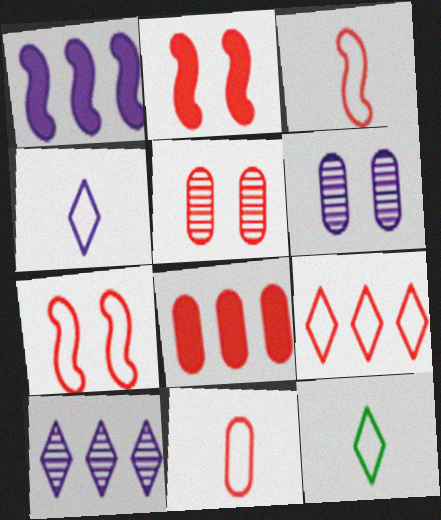[[1, 4, 6], 
[1, 5, 12], 
[5, 8, 11], 
[7, 9, 11]]